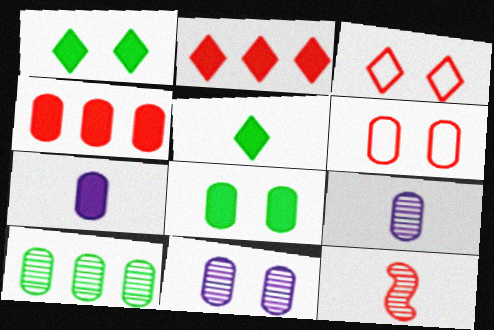[[2, 6, 12], 
[3, 4, 12], 
[4, 7, 8], 
[6, 7, 10], 
[6, 8, 11]]